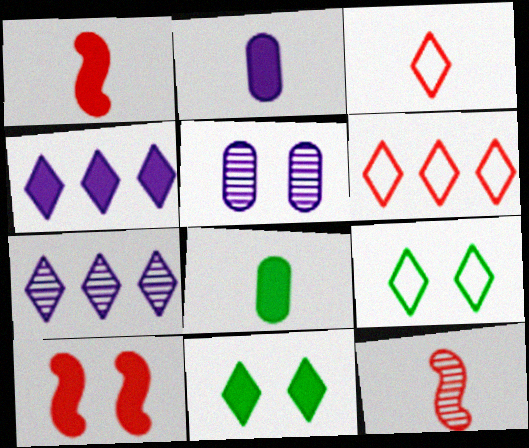[[3, 7, 11], 
[4, 8, 10], 
[5, 9, 10]]